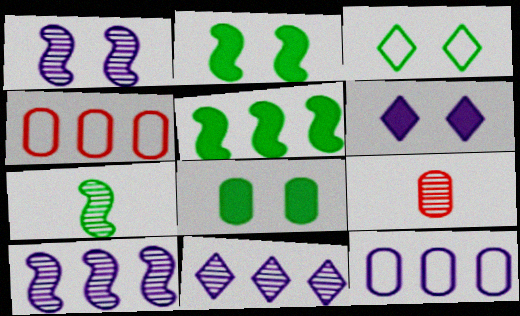[[4, 5, 11], 
[4, 6, 7], 
[8, 9, 12]]